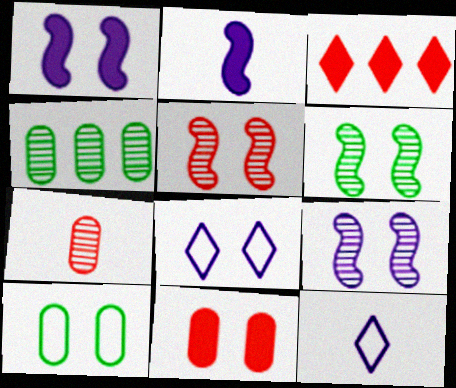[[5, 6, 9], 
[6, 8, 11]]